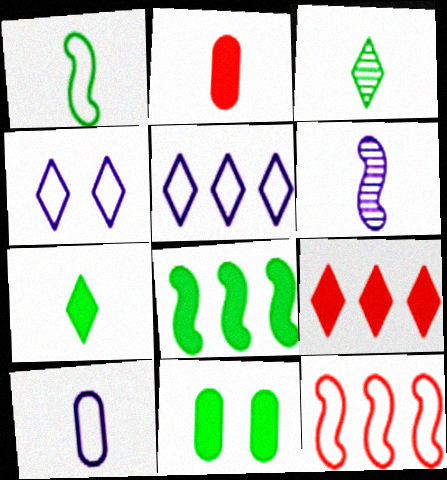[[3, 4, 9], 
[7, 8, 11]]